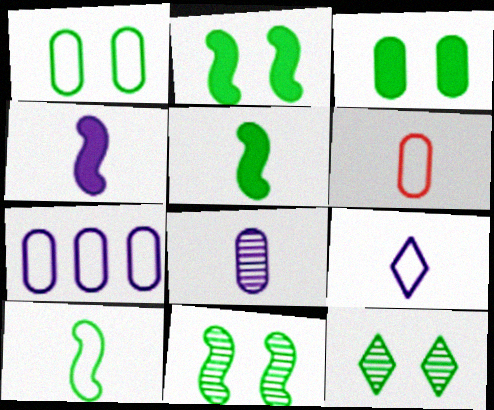[[1, 2, 12], 
[1, 6, 7], 
[4, 8, 9], 
[6, 9, 10]]